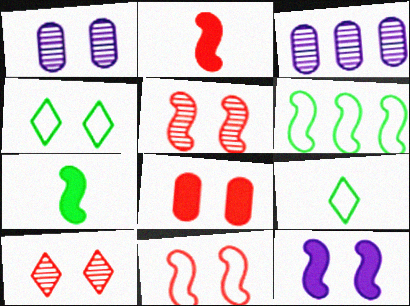[[2, 3, 4], 
[8, 10, 11]]